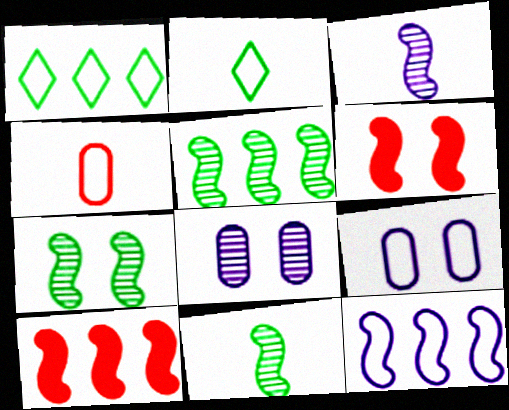[[2, 8, 10], 
[5, 7, 11], 
[5, 10, 12], 
[6, 11, 12]]